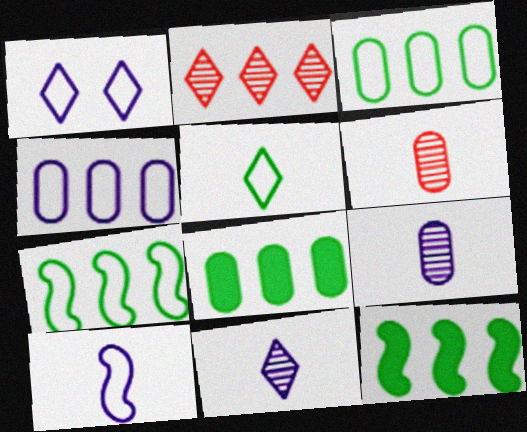[[1, 4, 10], 
[1, 6, 12], 
[2, 4, 12]]